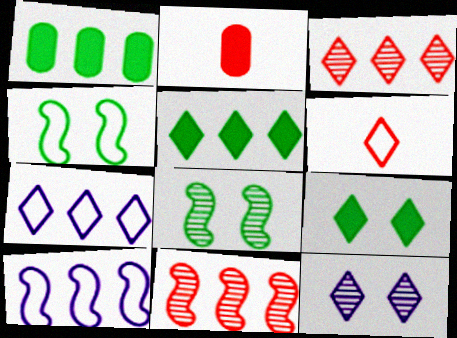[[1, 3, 10], 
[1, 7, 11], 
[2, 7, 8], 
[3, 5, 7], 
[5, 6, 12]]